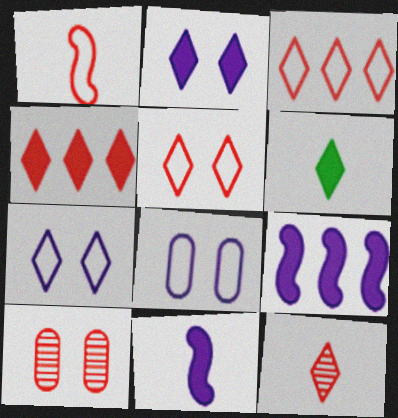[[1, 4, 10], 
[2, 4, 6], 
[4, 5, 12]]